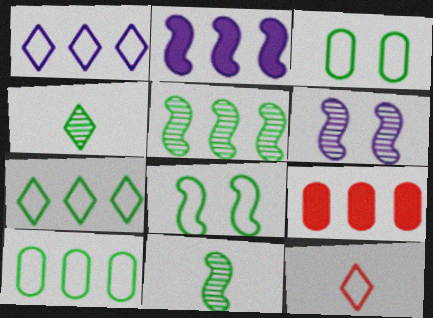[[1, 5, 9]]